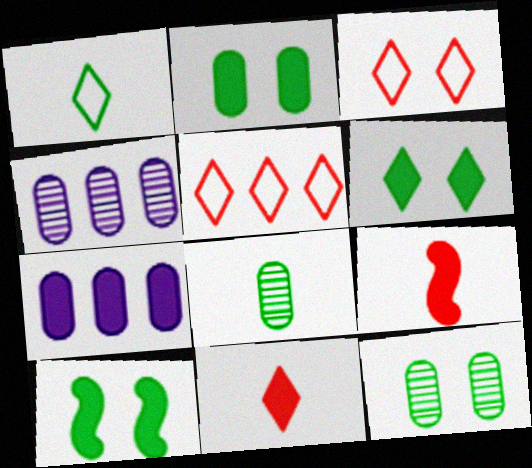[[2, 6, 10], 
[6, 7, 9], 
[7, 10, 11]]